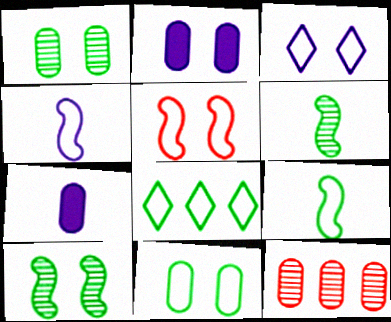[[3, 5, 11], 
[7, 11, 12], 
[8, 9, 11]]